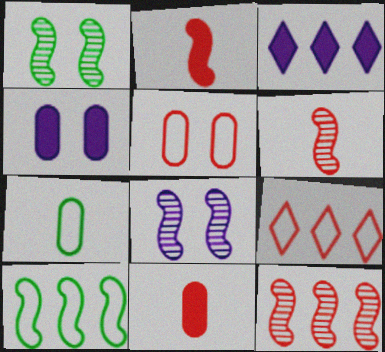[[2, 8, 10]]